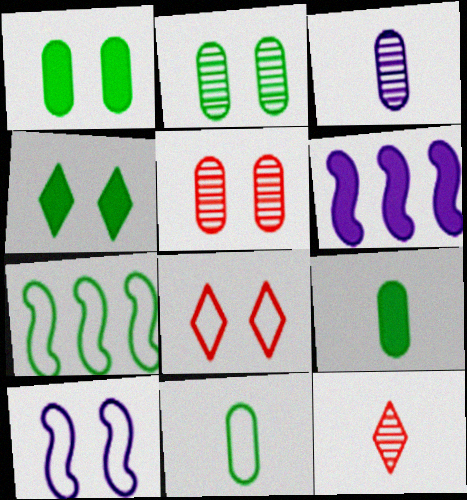[[4, 5, 10]]